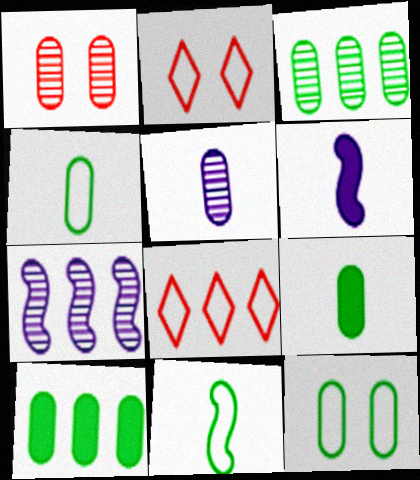[[1, 3, 5], 
[2, 3, 6], 
[2, 7, 9], 
[3, 9, 12], 
[7, 8, 10]]